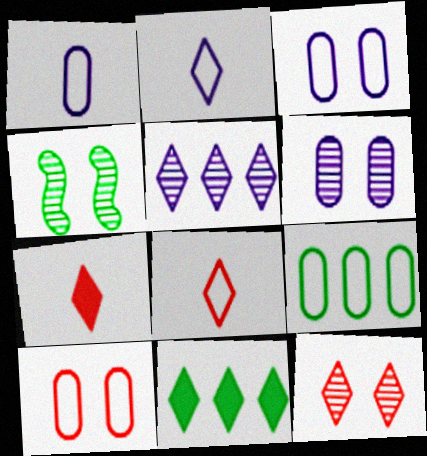[[1, 9, 10], 
[2, 11, 12], 
[4, 6, 12]]